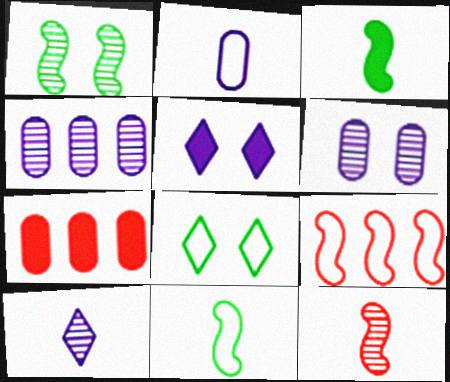[[2, 8, 9], 
[3, 5, 7]]